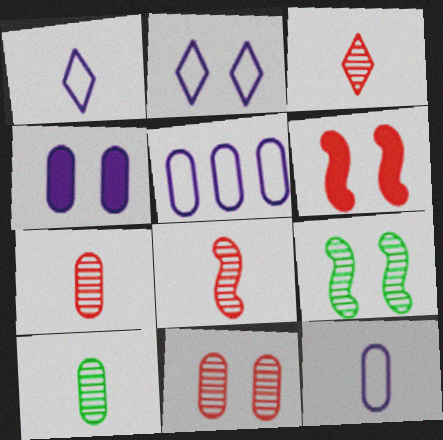[[3, 7, 8]]